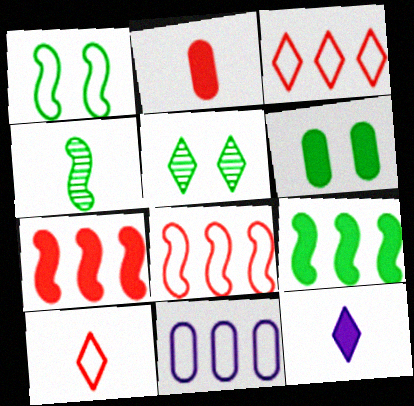[[1, 4, 9], 
[1, 5, 6], 
[1, 10, 11], 
[3, 5, 12], 
[6, 7, 12]]